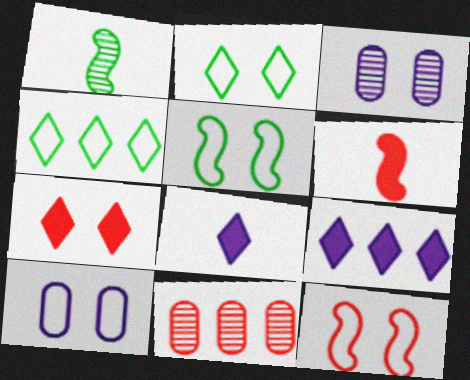[[2, 10, 12], 
[3, 4, 6], 
[3, 5, 7], 
[5, 8, 11]]